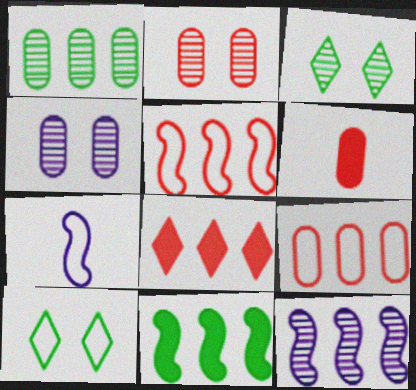[[2, 6, 9], 
[5, 11, 12], 
[6, 10, 12], 
[7, 9, 10]]